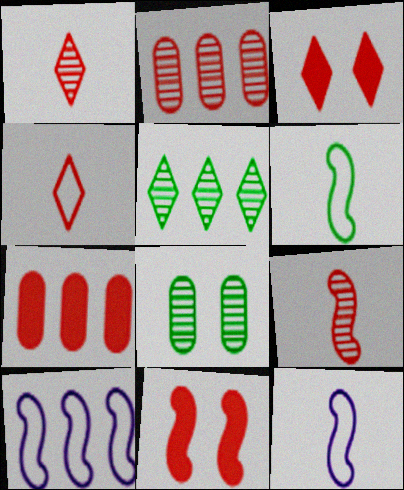[[2, 4, 11], 
[5, 7, 10]]